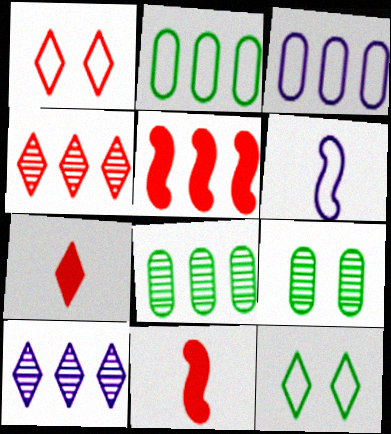[[1, 2, 6], 
[1, 4, 7], 
[2, 5, 10], 
[7, 10, 12]]